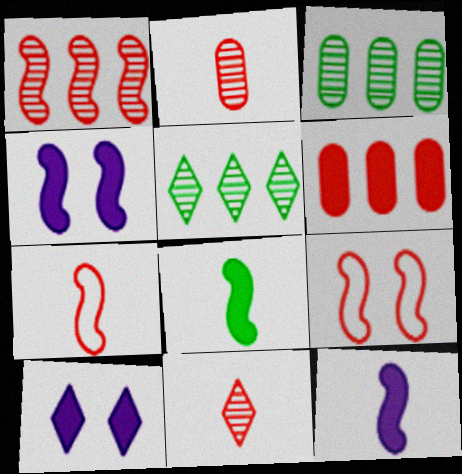[[3, 7, 10], 
[6, 8, 10], 
[6, 9, 11]]